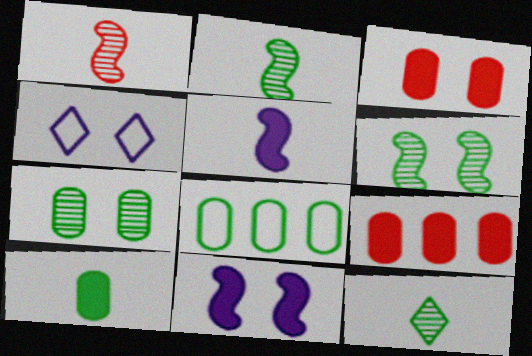[[2, 4, 9], 
[3, 4, 6], 
[7, 8, 10]]